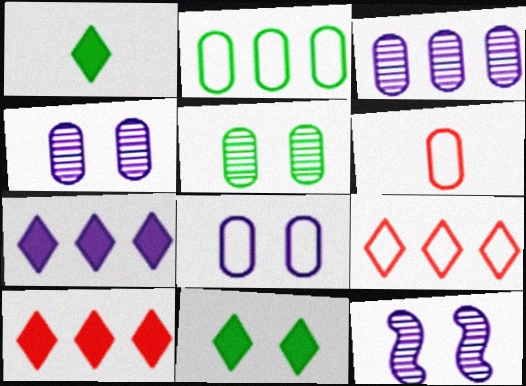[[2, 6, 8]]